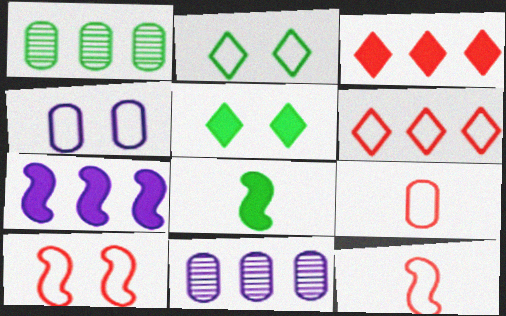[[1, 2, 8], 
[1, 6, 7], 
[2, 4, 10], 
[5, 11, 12], 
[6, 9, 10]]